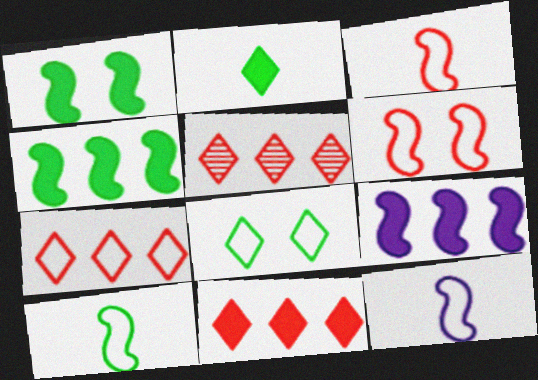[[3, 10, 12], 
[5, 7, 11]]